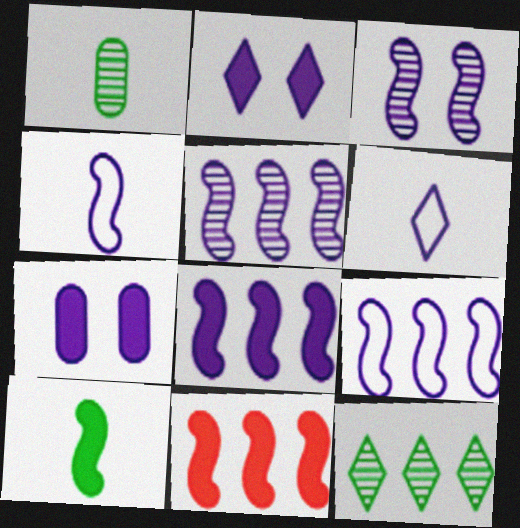[[3, 4, 8], 
[5, 6, 7], 
[5, 8, 9]]